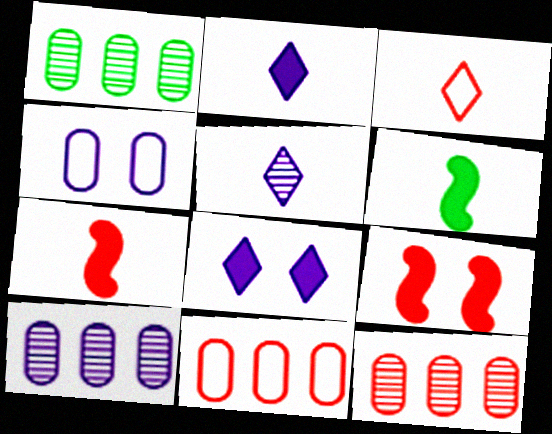[[1, 10, 12], 
[3, 9, 12]]